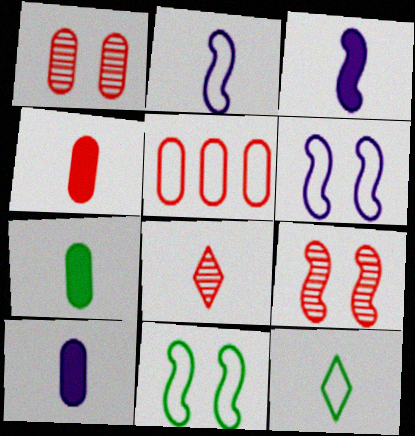[[1, 4, 5], 
[2, 7, 8], 
[4, 7, 10], 
[5, 6, 12]]